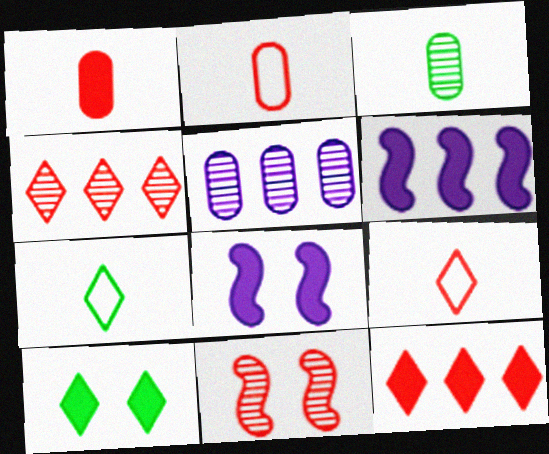[[1, 6, 10], 
[2, 11, 12]]